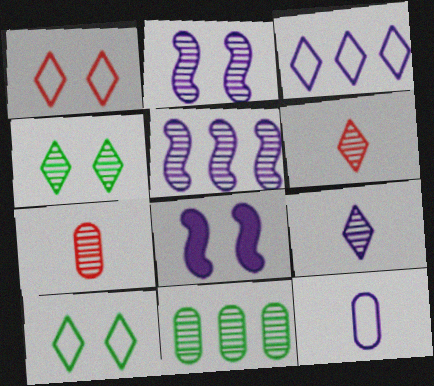[[2, 6, 11], 
[4, 5, 7]]